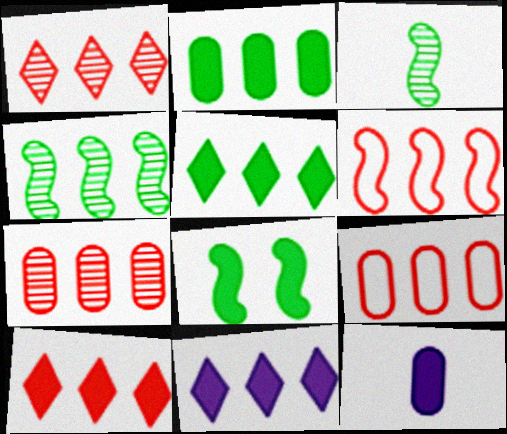[[4, 9, 11], 
[5, 10, 11], 
[6, 7, 10], 
[8, 10, 12]]